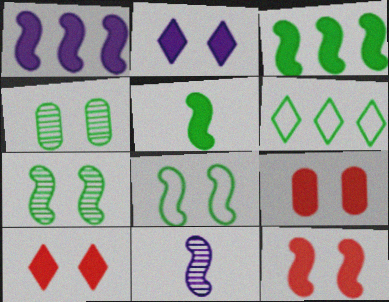[[1, 5, 12], 
[4, 5, 6], 
[6, 9, 11], 
[9, 10, 12]]